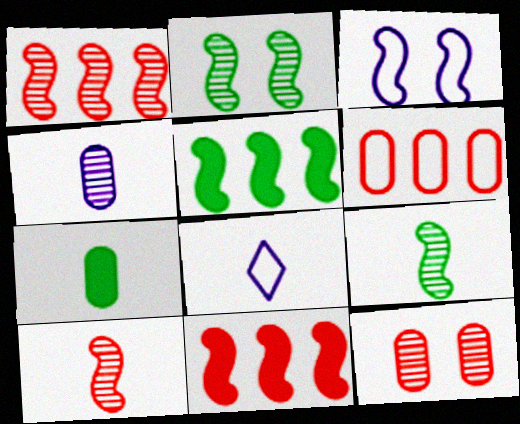[[3, 5, 10], 
[3, 9, 11], 
[5, 8, 12], 
[7, 8, 10]]